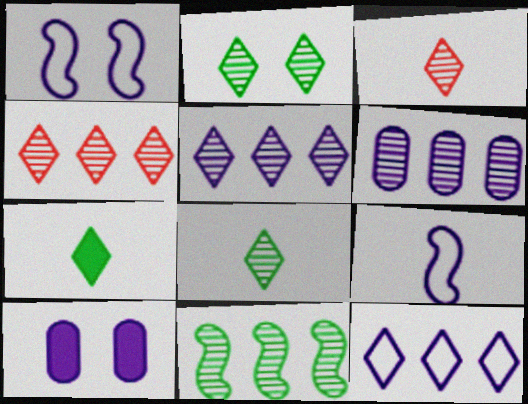[[2, 3, 5], 
[4, 6, 11], 
[5, 9, 10]]